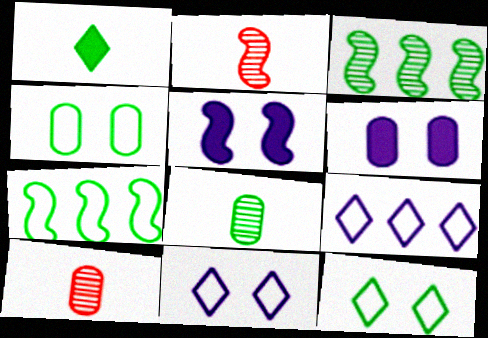[[1, 3, 4], 
[2, 5, 7]]